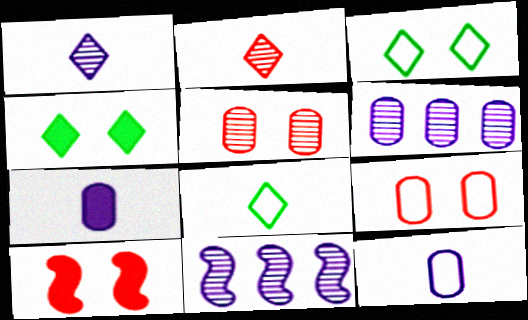[[6, 8, 10]]